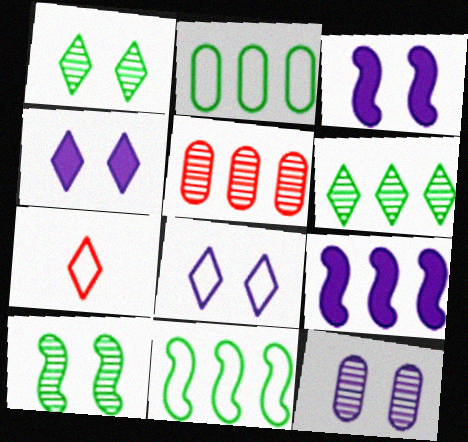[[3, 8, 12], 
[4, 6, 7]]